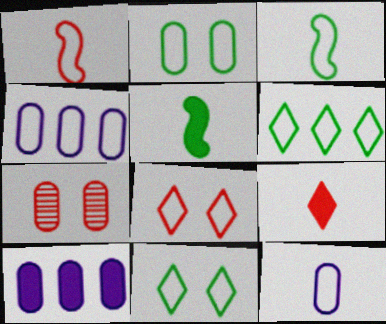[[1, 4, 11], 
[2, 3, 6], 
[3, 4, 8]]